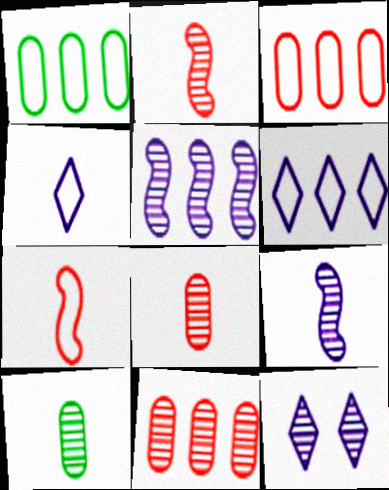[]